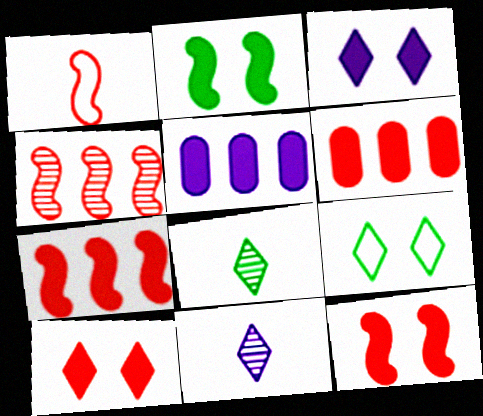[[1, 4, 12]]